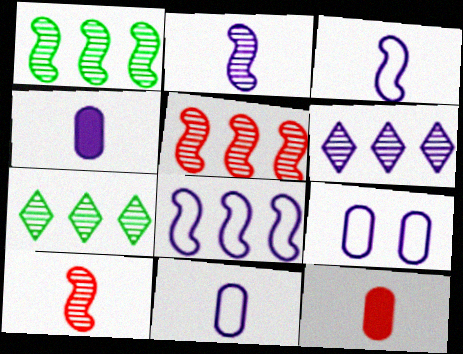[]